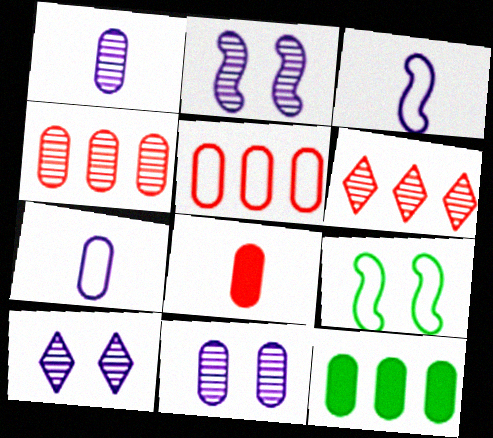[[2, 10, 11]]